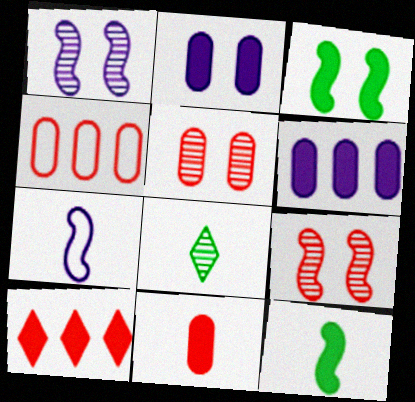[[2, 10, 12], 
[4, 5, 11], 
[7, 8, 11]]